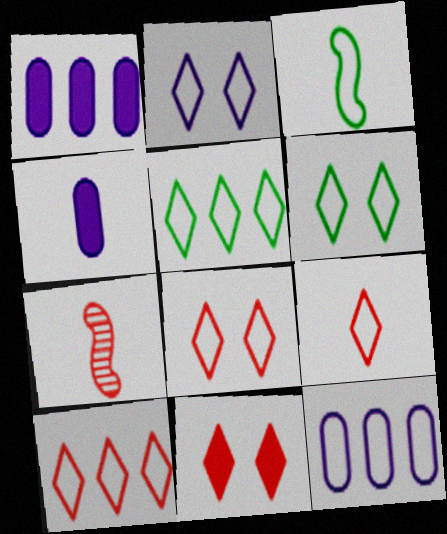[[1, 6, 7], 
[2, 5, 9], 
[2, 6, 8], 
[3, 8, 12], 
[8, 9, 10]]